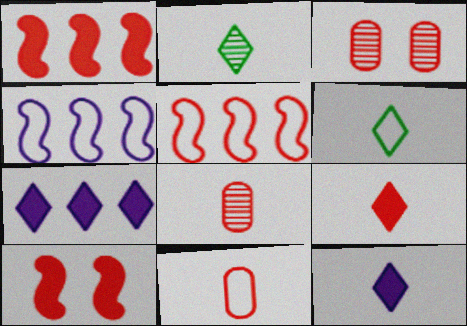[[3, 5, 9]]